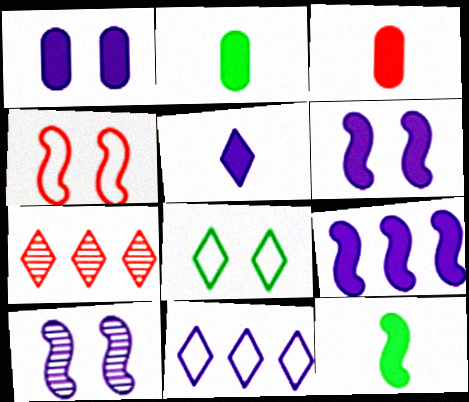[[1, 5, 9], 
[3, 4, 7], 
[3, 5, 12], 
[5, 7, 8]]